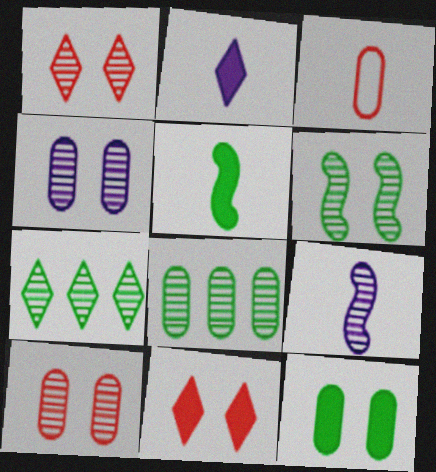[[1, 4, 6], 
[1, 8, 9], 
[7, 9, 10]]